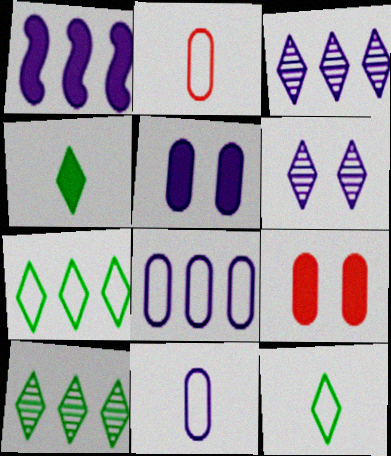[[1, 3, 8], 
[1, 4, 9], 
[1, 6, 11]]